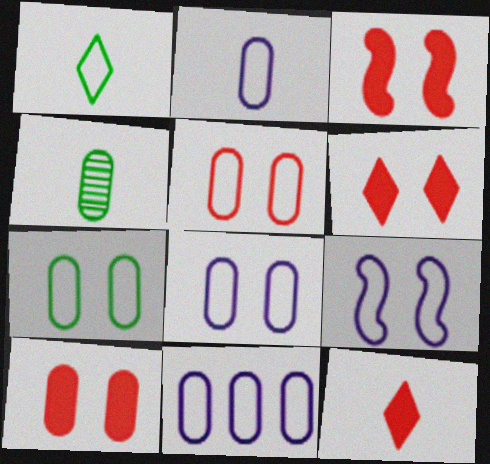[[2, 8, 11], 
[3, 6, 10], 
[4, 10, 11], 
[5, 7, 8]]